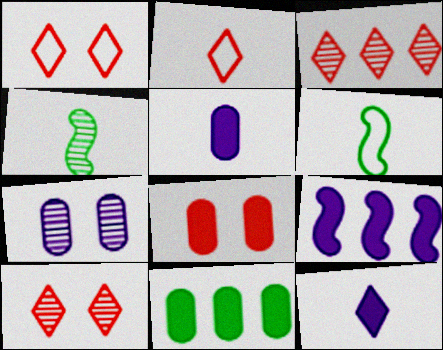[[2, 4, 5], 
[3, 4, 7], 
[5, 8, 11]]